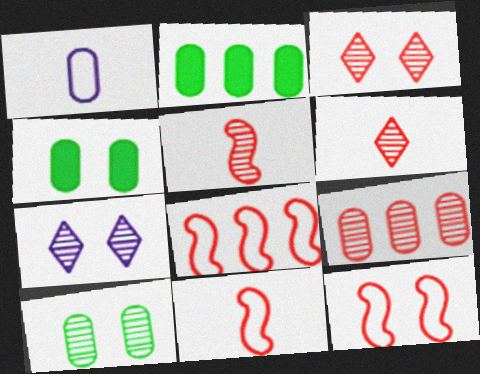[[1, 4, 9], 
[2, 7, 11], 
[3, 5, 9], 
[4, 7, 12], 
[8, 11, 12]]